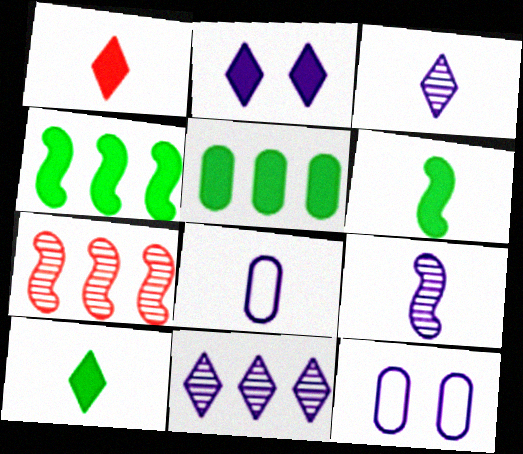[[7, 10, 12]]